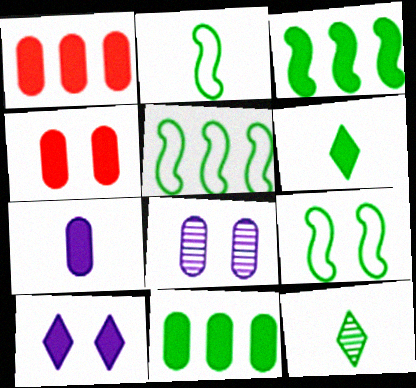[[2, 5, 9], 
[4, 7, 11], 
[9, 11, 12]]